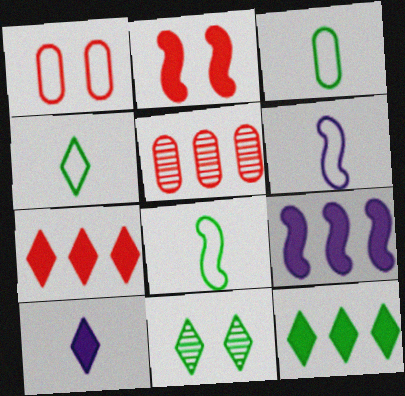[[3, 4, 8], 
[4, 11, 12]]